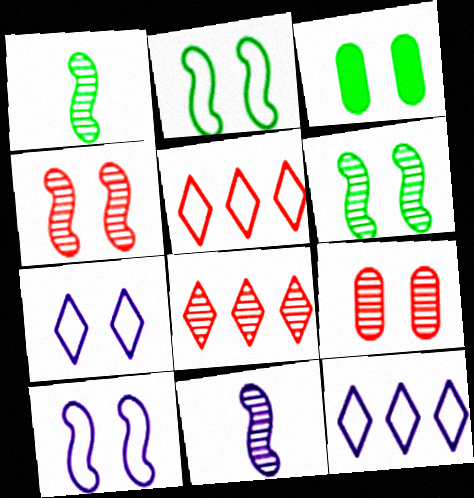[[3, 4, 7], 
[3, 5, 11]]